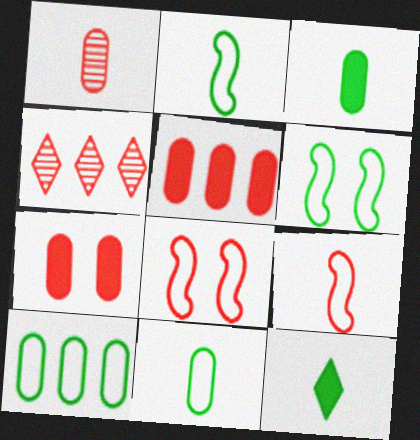[[4, 7, 9]]